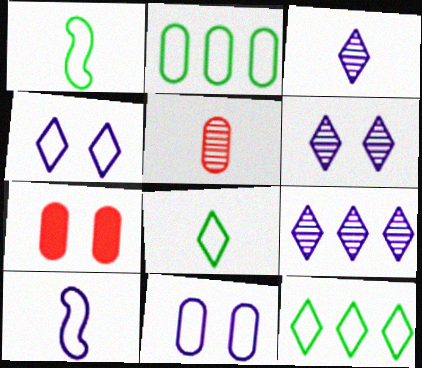[[1, 7, 9], 
[3, 6, 9]]